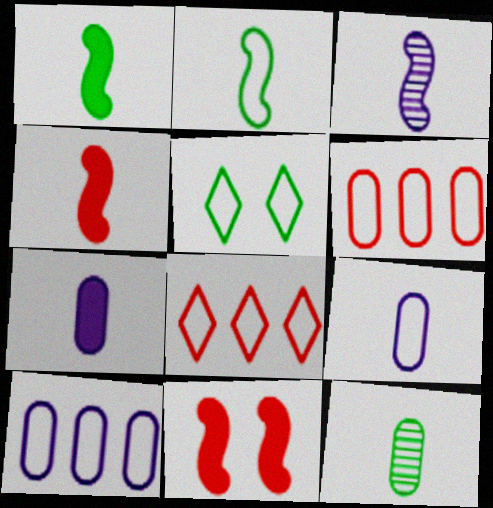[[2, 3, 4]]